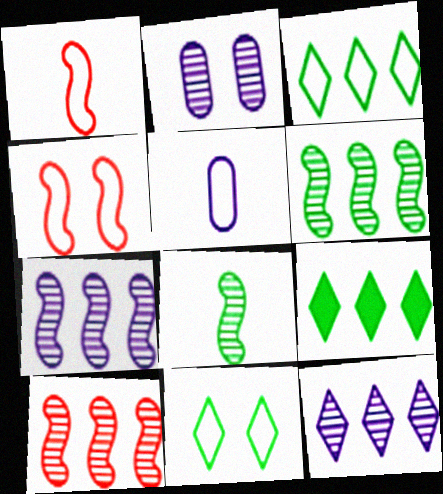[[1, 2, 9], 
[3, 4, 5], 
[6, 7, 10]]